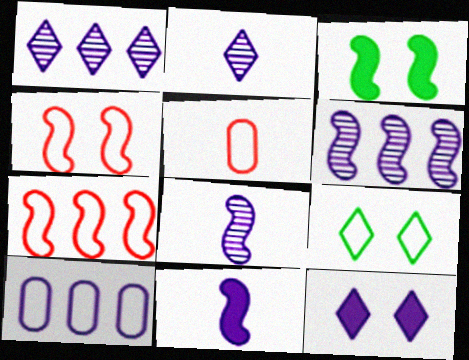[[1, 3, 5], 
[3, 7, 8], 
[8, 10, 12]]